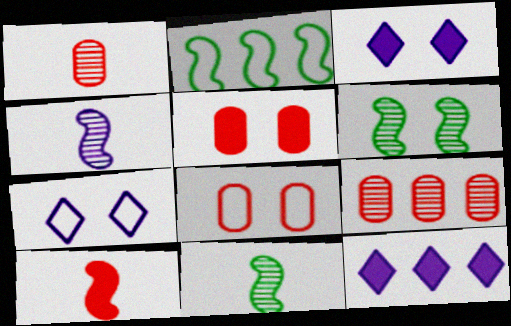[[1, 2, 3], 
[2, 9, 12], 
[3, 6, 8], 
[5, 6, 7], 
[8, 11, 12]]